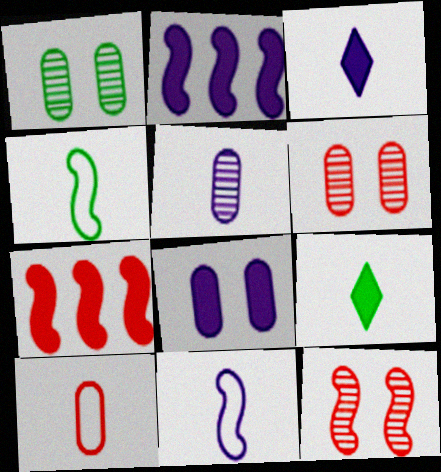[[2, 3, 8], 
[2, 4, 12], 
[3, 5, 11], 
[7, 8, 9]]